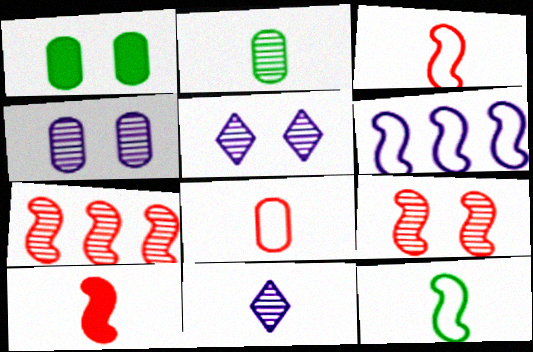[[2, 5, 7]]